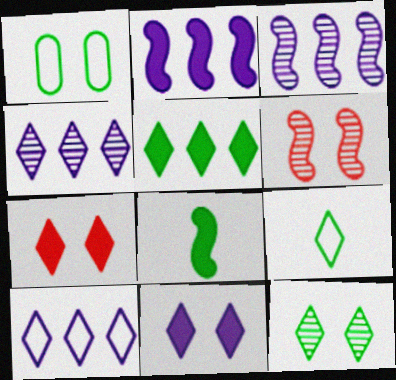[[1, 6, 11], 
[4, 7, 9], 
[5, 9, 12]]